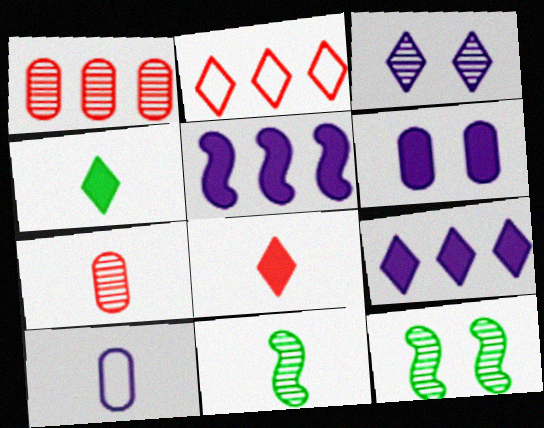[[1, 3, 11], 
[2, 3, 4], 
[2, 6, 11], 
[3, 5, 10], 
[8, 10, 11]]